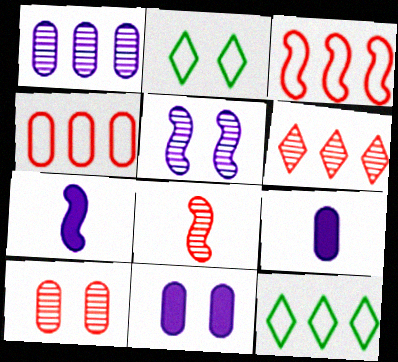[[6, 8, 10], 
[7, 10, 12], 
[8, 11, 12]]